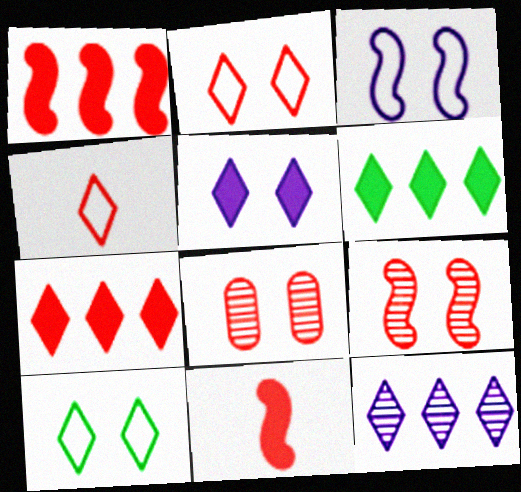[[1, 4, 8]]